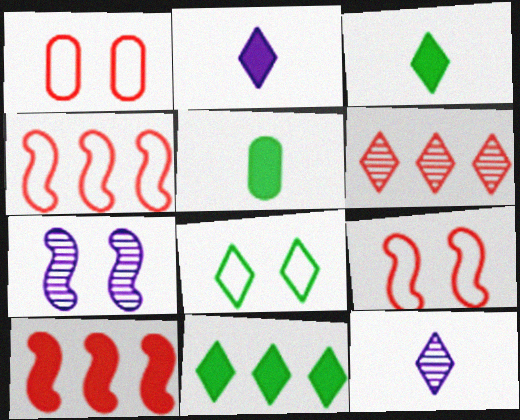[[2, 6, 8]]